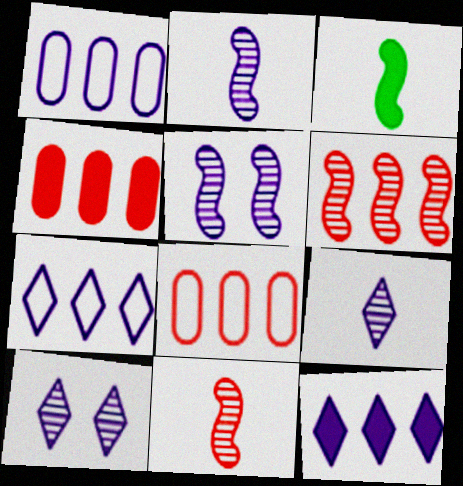[[3, 8, 10]]